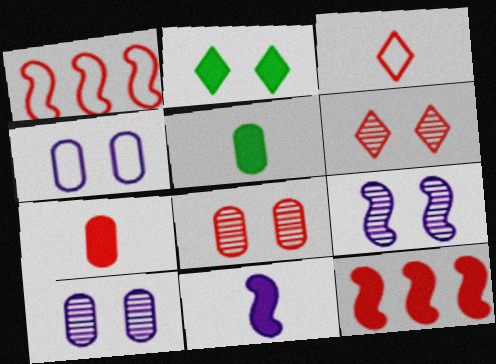[[1, 6, 7], 
[3, 8, 12]]